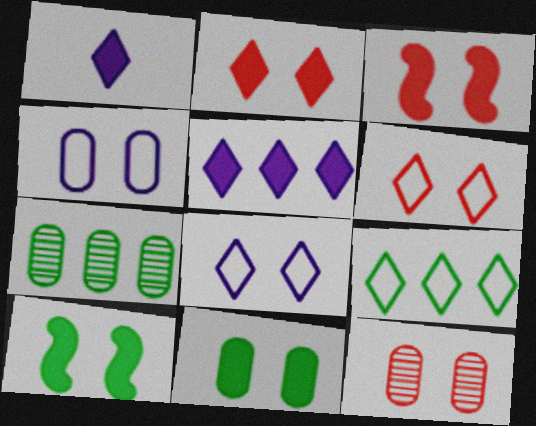[[3, 6, 12], 
[4, 11, 12], 
[8, 10, 12]]